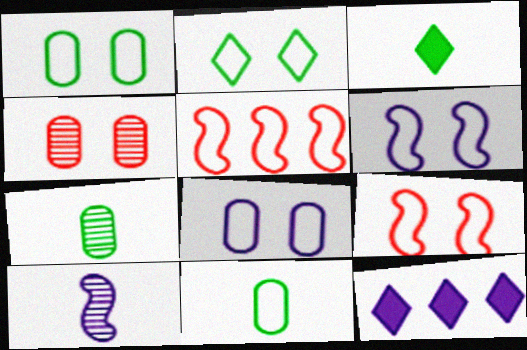[[2, 8, 9], 
[7, 9, 12], 
[8, 10, 12]]